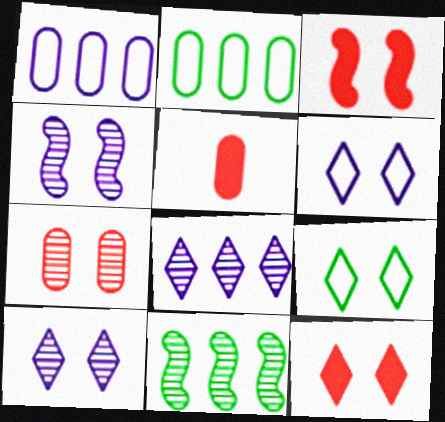[[5, 6, 11], 
[9, 10, 12]]